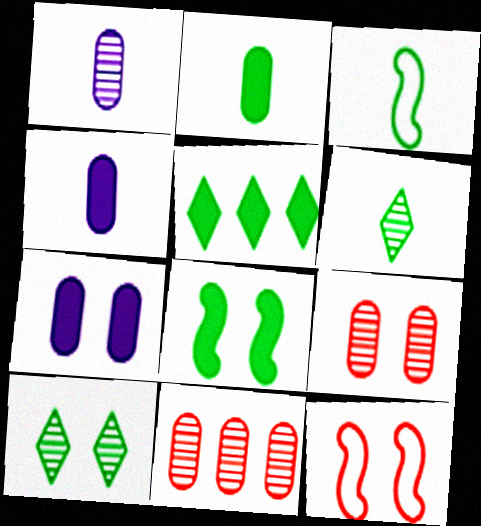[[1, 5, 12], 
[2, 3, 6], 
[2, 5, 8], 
[7, 10, 12]]